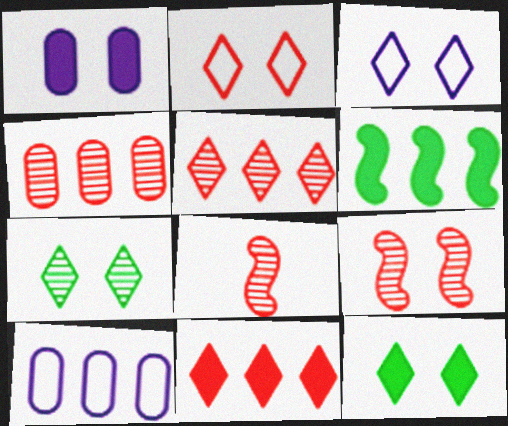[[5, 6, 10], 
[8, 10, 12]]